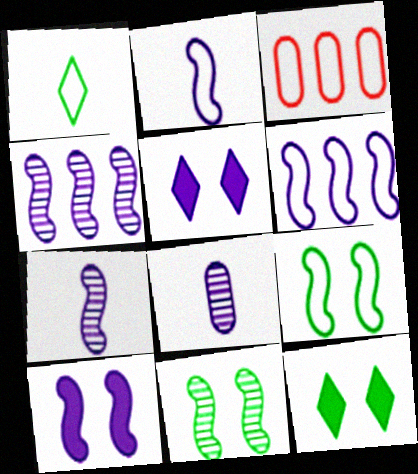[[2, 4, 10], 
[3, 7, 12], 
[5, 6, 8], 
[6, 7, 10]]